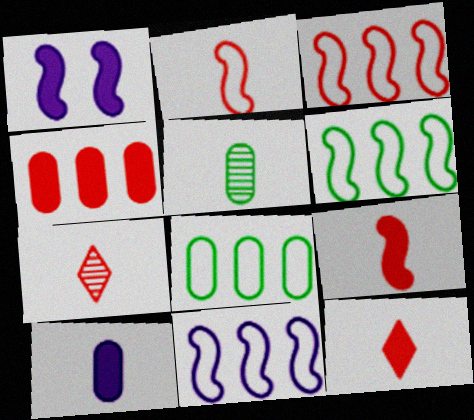[[1, 7, 8], 
[3, 6, 11]]